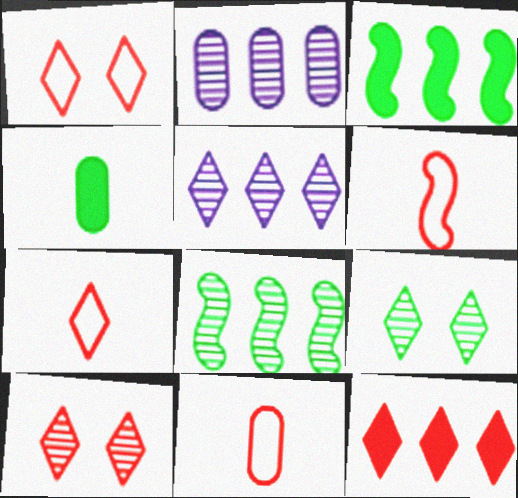[[6, 7, 11], 
[7, 10, 12]]